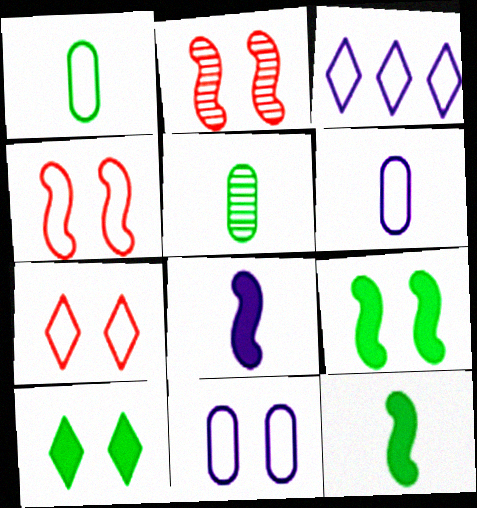[[1, 3, 4], 
[2, 10, 11]]